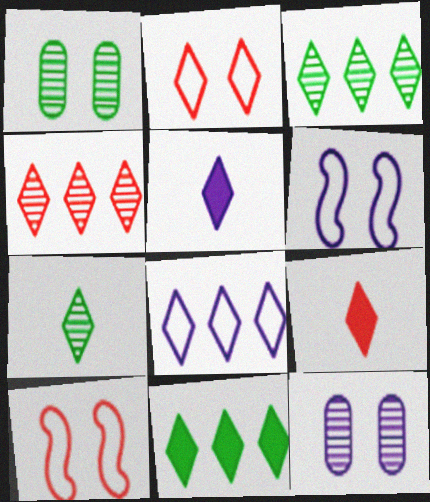[[2, 3, 5], 
[2, 4, 9], 
[4, 8, 11]]